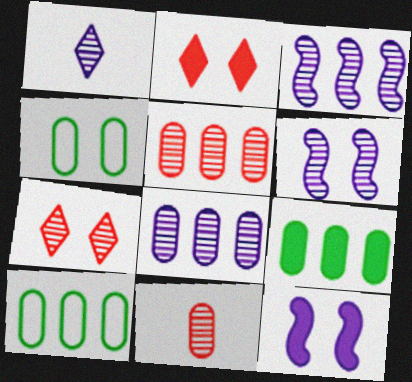[[1, 6, 8], 
[2, 4, 6], 
[4, 7, 12]]